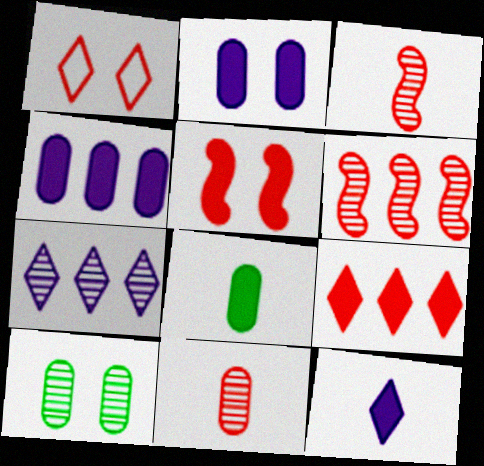[[3, 7, 10]]